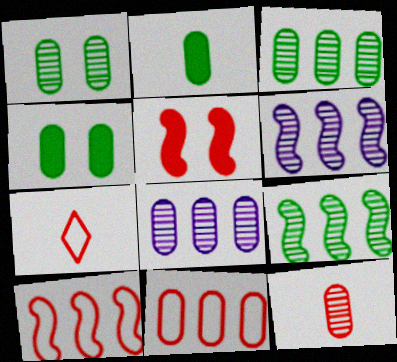[[1, 8, 12], 
[4, 6, 7]]